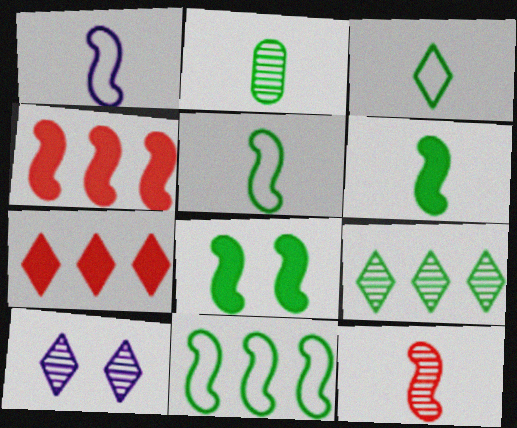[[1, 6, 12], 
[2, 3, 6], 
[3, 7, 10]]